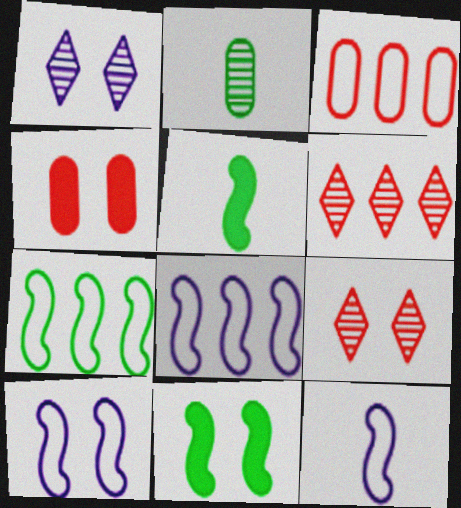[[1, 3, 5], 
[8, 10, 12]]